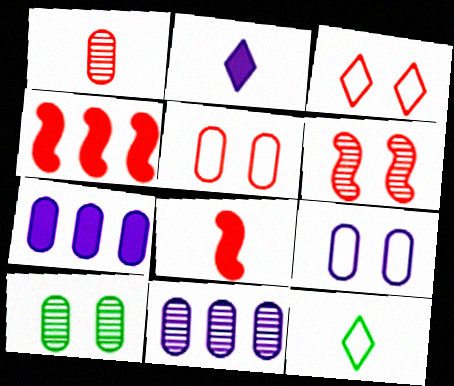[[1, 3, 4], 
[1, 10, 11], 
[6, 7, 12]]